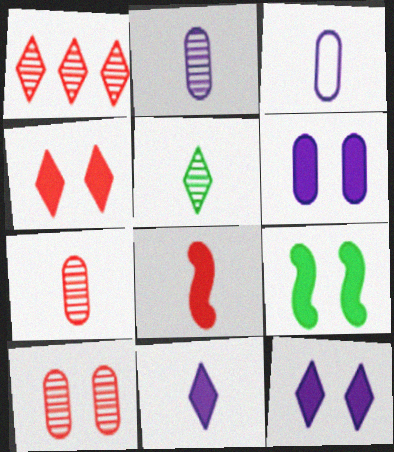[[1, 3, 9], 
[3, 5, 8], 
[4, 6, 9]]